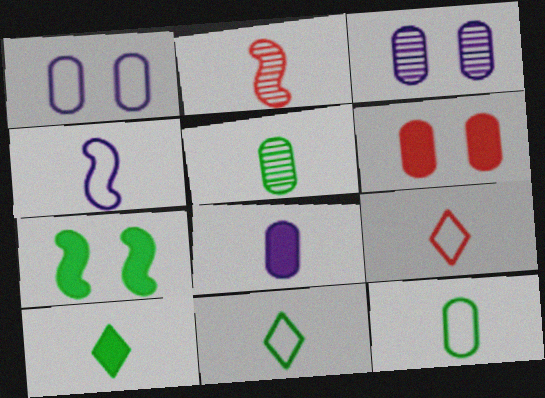[[2, 8, 11], 
[4, 9, 12]]